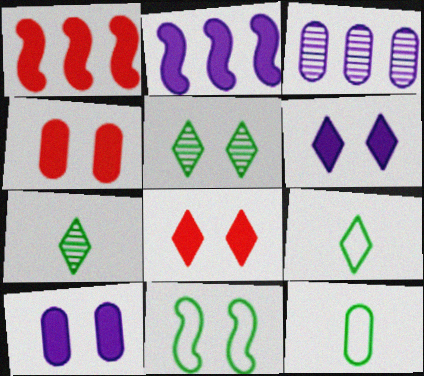[[3, 4, 12]]